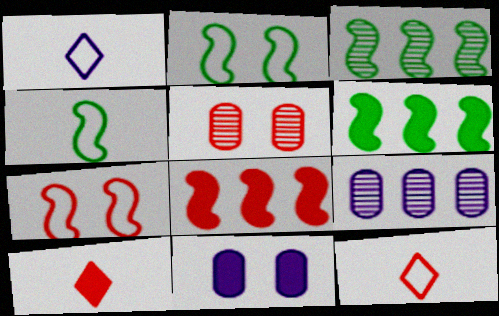[[1, 5, 6], 
[2, 9, 10], 
[3, 11, 12], 
[5, 8, 12], 
[6, 10, 11]]